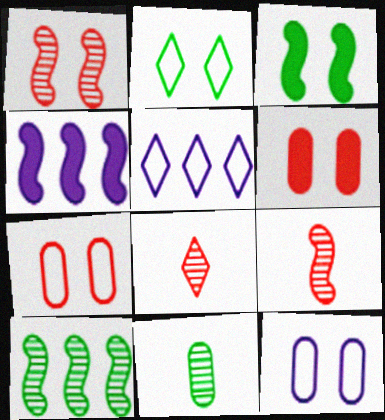[]